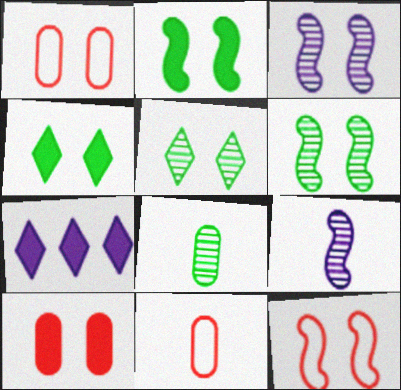[[1, 3, 4], 
[2, 3, 12], 
[6, 7, 11], 
[7, 8, 12]]